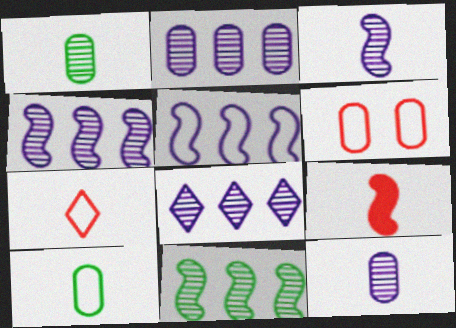[[2, 4, 8]]